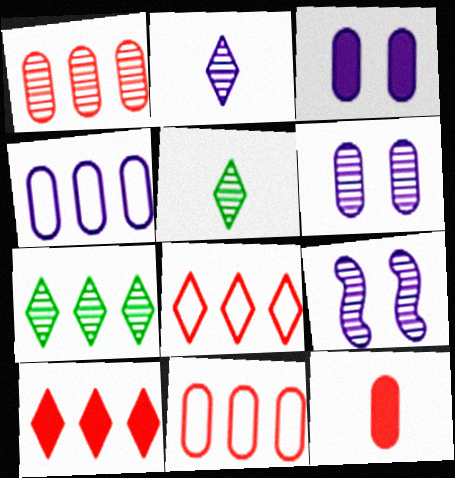[[1, 5, 9]]